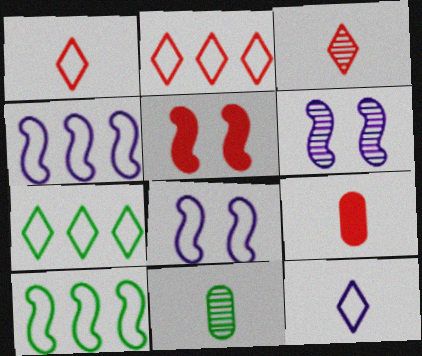[[6, 7, 9]]